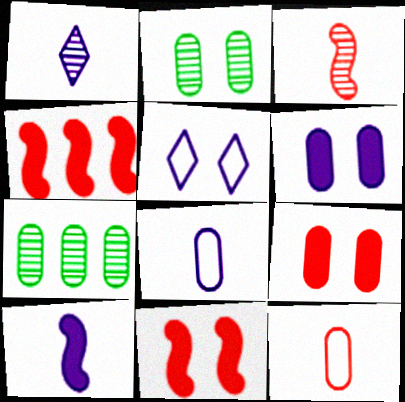[[1, 8, 10], 
[2, 5, 11], 
[6, 7, 12], 
[7, 8, 9]]